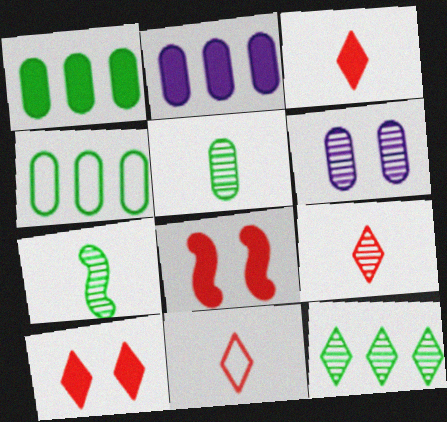[[3, 9, 11]]